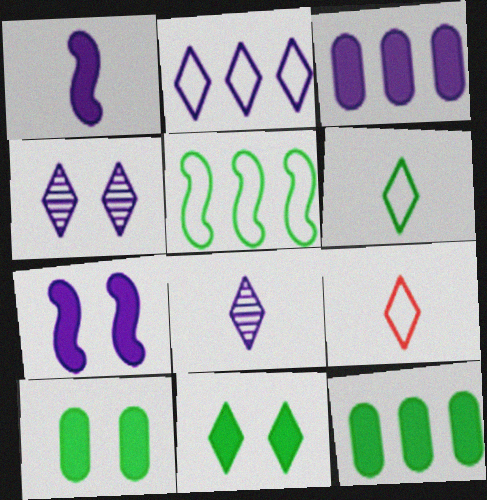[]